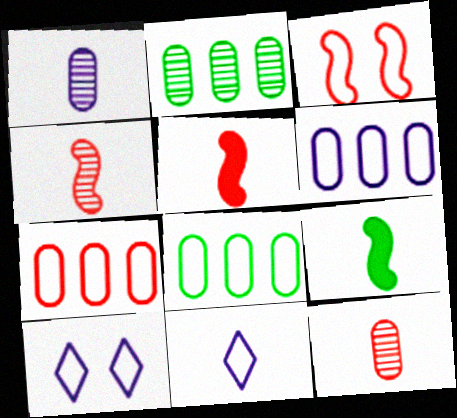[[2, 5, 10], 
[3, 8, 11], 
[6, 7, 8], 
[9, 11, 12]]